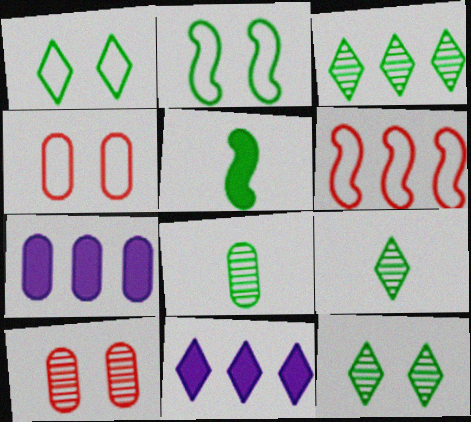[[3, 6, 7], 
[3, 9, 12], 
[4, 7, 8]]